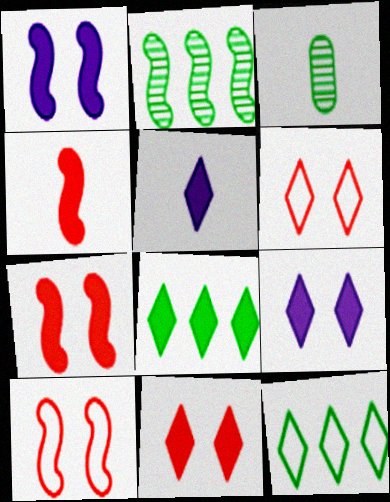[[5, 8, 11]]